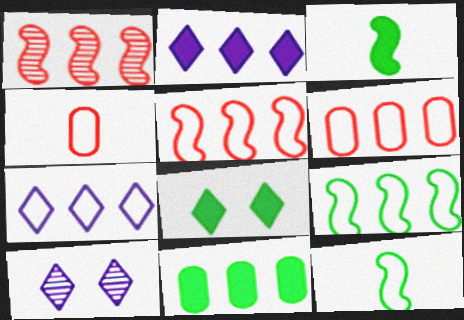[[1, 7, 11], 
[3, 6, 10], 
[3, 8, 11], 
[6, 7, 9]]